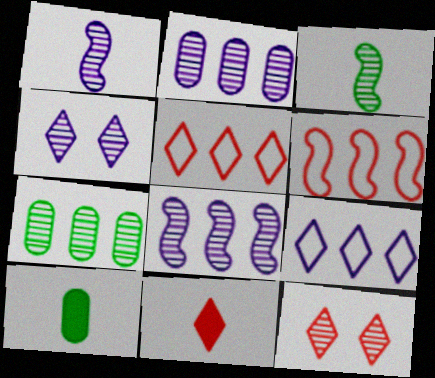[[1, 2, 4], 
[1, 7, 12], 
[2, 3, 12], 
[4, 6, 10], 
[5, 11, 12]]